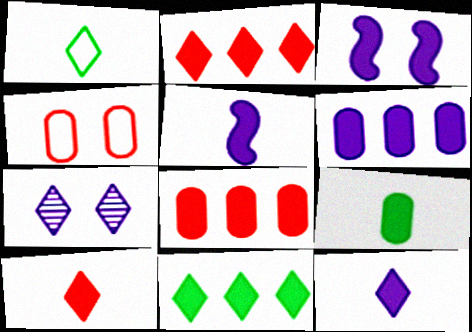[[1, 2, 7], 
[2, 3, 9], 
[3, 6, 12], 
[5, 9, 10]]